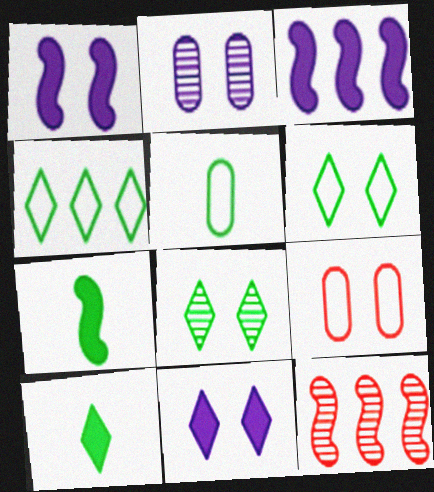[[1, 8, 9], 
[4, 8, 10], 
[5, 11, 12]]